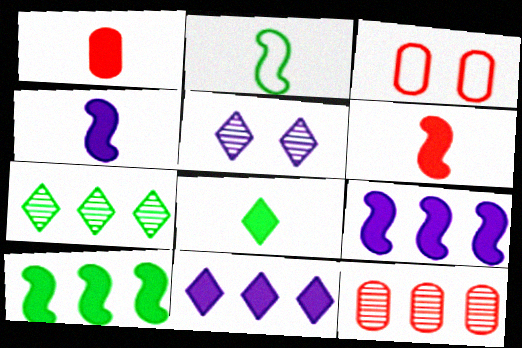[[1, 3, 12], 
[1, 4, 8], 
[3, 4, 7]]